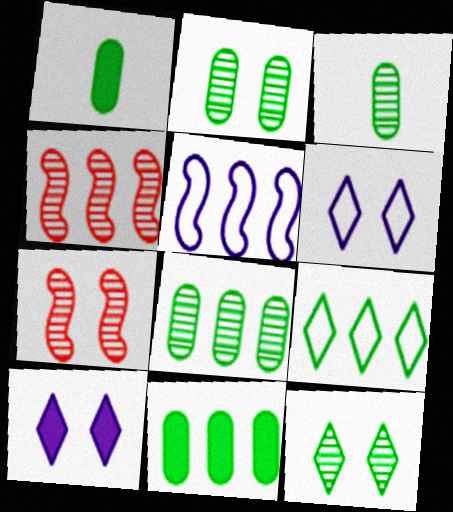[[1, 4, 6], 
[2, 3, 8]]